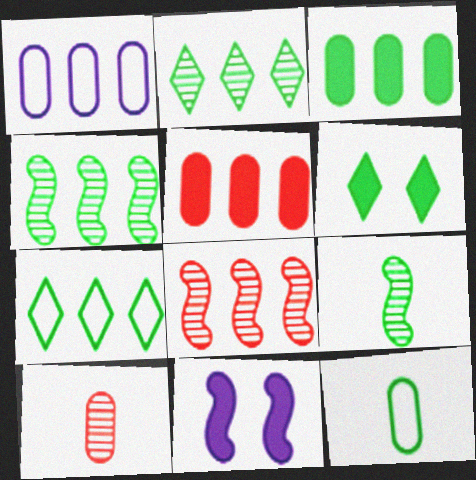[[3, 4, 7], 
[4, 6, 12], 
[7, 10, 11]]